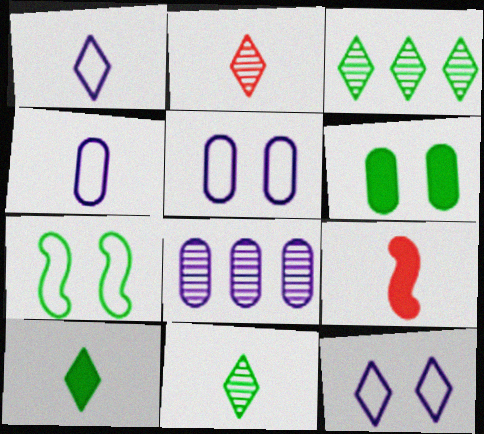[[1, 2, 10], 
[3, 5, 9], 
[4, 9, 11]]